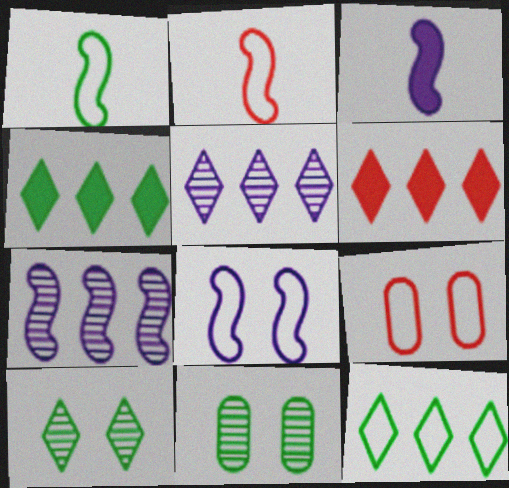[[1, 4, 11], 
[3, 7, 8], 
[5, 6, 12]]